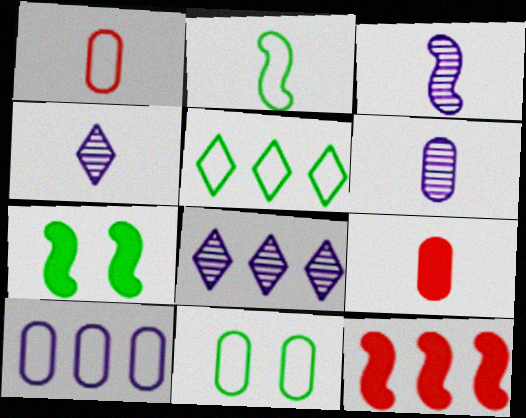[[1, 7, 8], 
[1, 10, 11], 
[2, 4, 9], 
[2, 5, 11], 
[3, 4, 6], 
[4, 11, 12]]